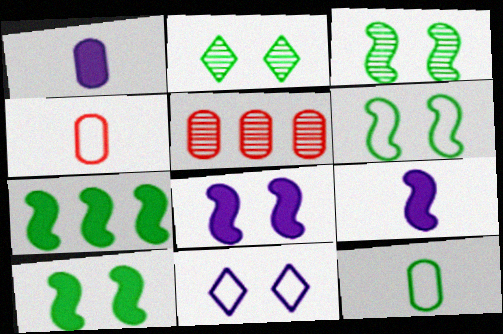[[2, 7, 12], 
[3, 6, 10]]